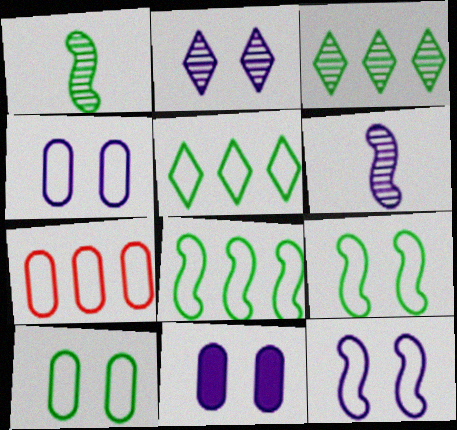[[2, 11, 12]]